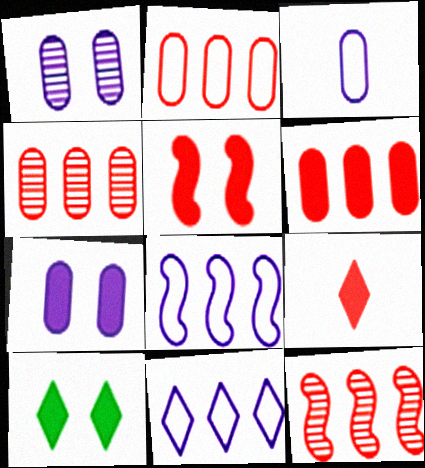[[2, 4, 6], 
[3, 10, 12], 
[5, 6, 9], 
[5, 7, 10]]